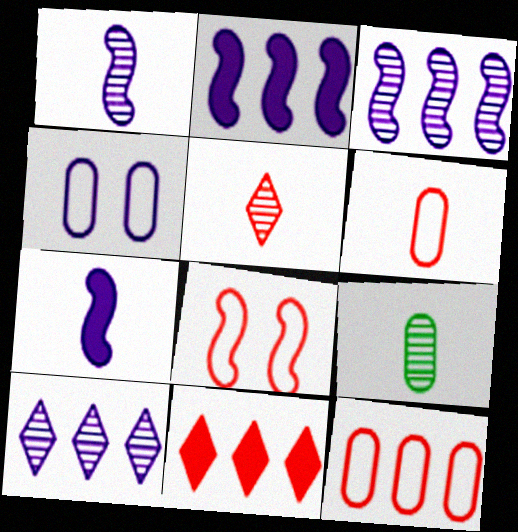[[1, 5, 9], 
[4, 7, 10]]